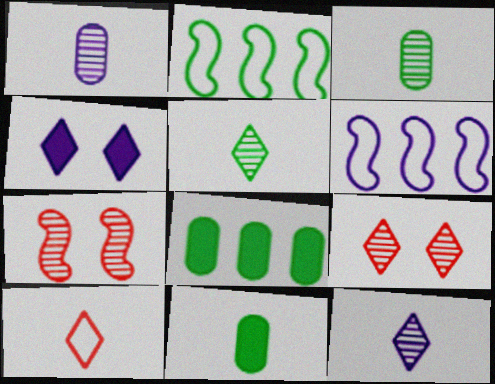[[1, 4, 6], 
[6, 9, 11]]